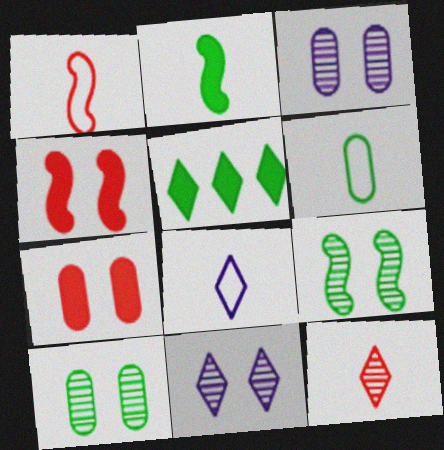[[1, 3, 5], 
[1, 6, 8], 
[5, 6, 9]]